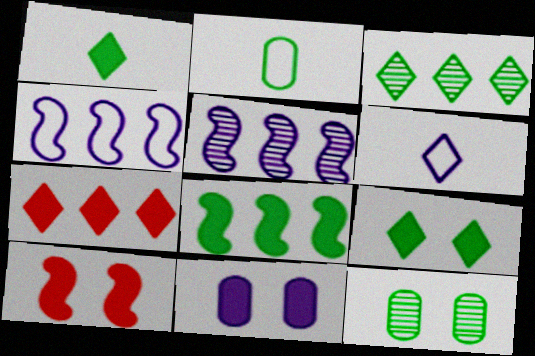[[5, 6, 11], 
[9, 10, 11]]